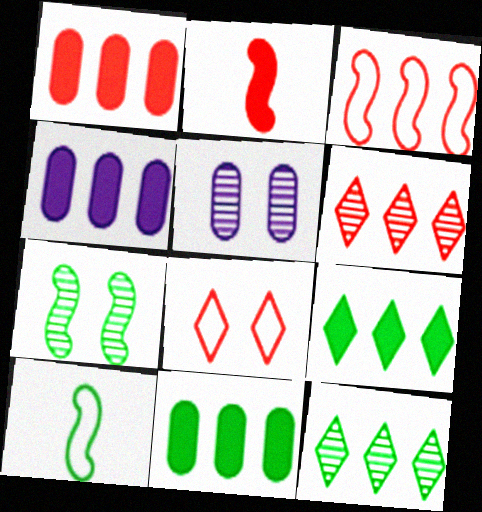[[1, 3, 6], 
[1, 4, 11], 
[3, 4, 12]]